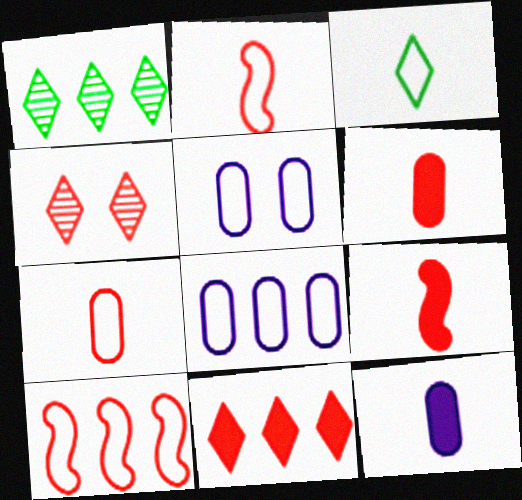[[1, 5, 9], 
[3, 5, 10], 
[4, 6, 10]]